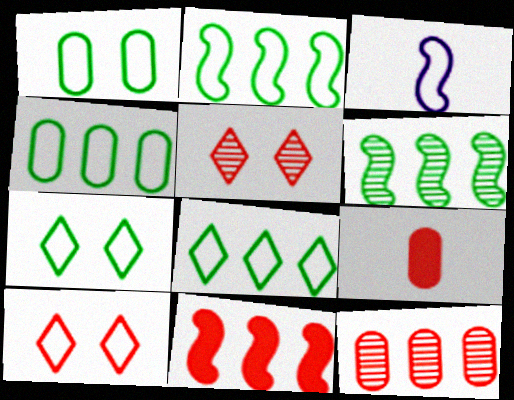[[2, 4, 8], 
[3, 4, 10]]